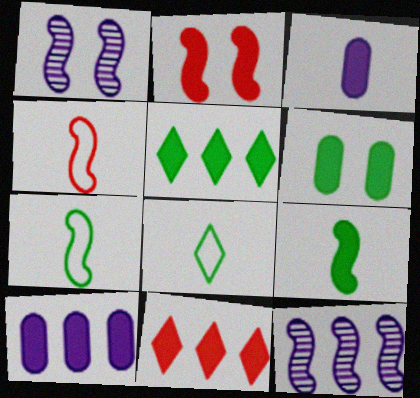[[2, 3, 5], 
[2, 7, 12], 
[5, 6, 9]]